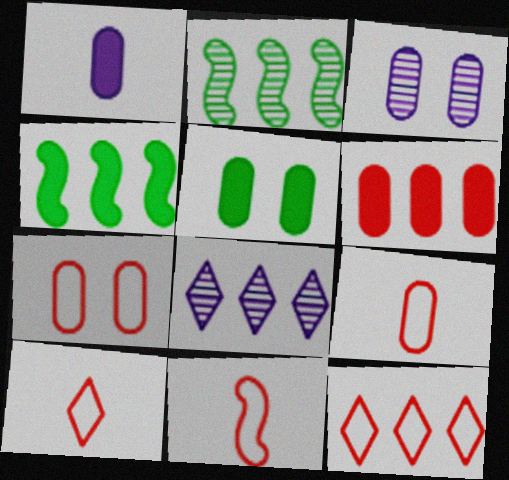[[1, 5, 6], 
[3, 4, 10], 
[3, 5, 7], 
[5, 8, 11], 
[7, 11, 12], 
[9, 10, 11]]